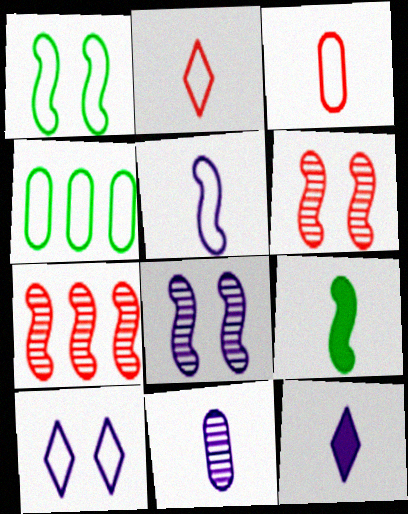[[2, 9, 11], 
[4, 6, 12], 
[5, 11, 12]]